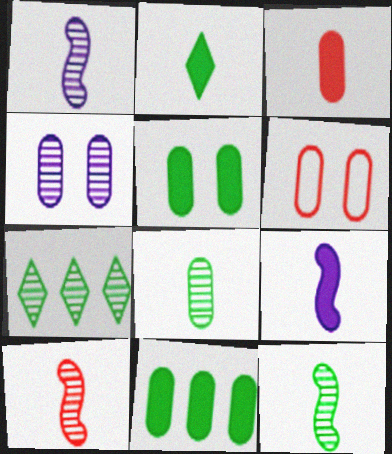[[1, 10, 12], 
[2, 3, 9], 
[4, 5, 6], 
[4, 7, 10], 
[6, 7, 9]]